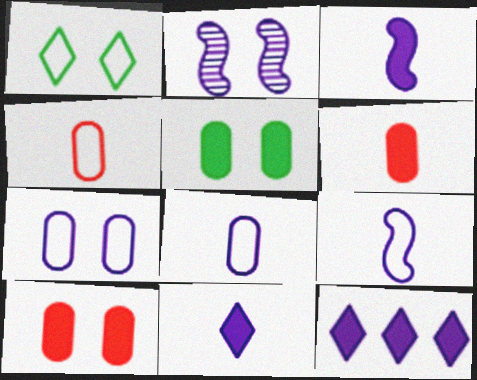[[1, 2, 10], 
[2, 8, 12]]